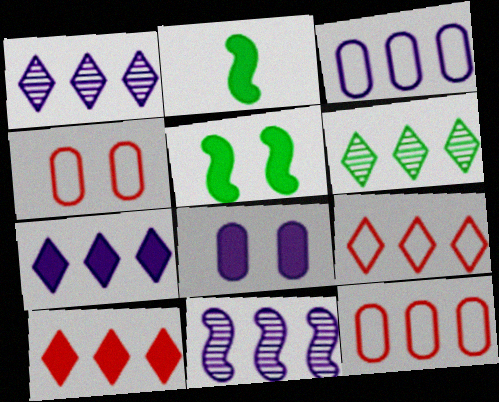[[1, 2, 4], 
[2, 8, 10], 
[3, 7, 11], 
[6, 7, 9]]